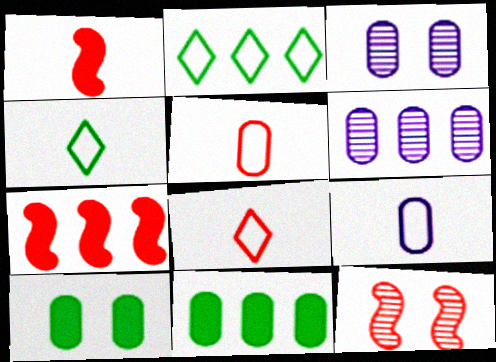[[1, 2, 3], 
[2, 6, 7], 
[3, 4, 7], 
[3, 5, 11], 
[5, 6, 10]]